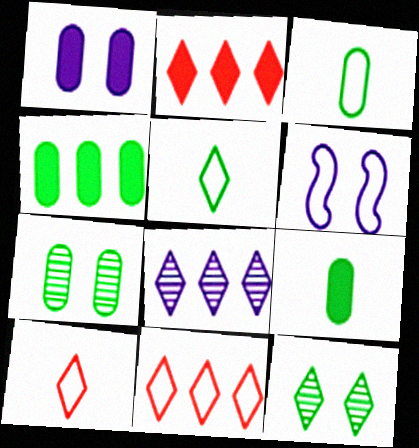[[3, 4, 7], 
[3, 6, 11]]